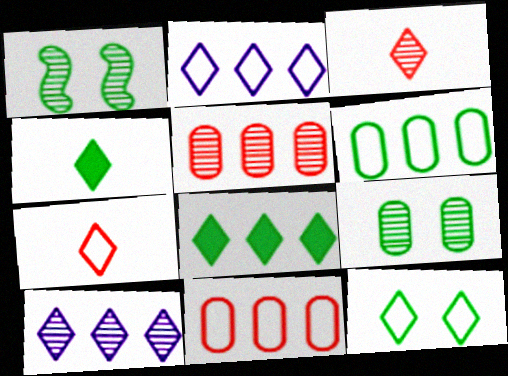[[1, 4, 6], 
[2, 7, 12]]